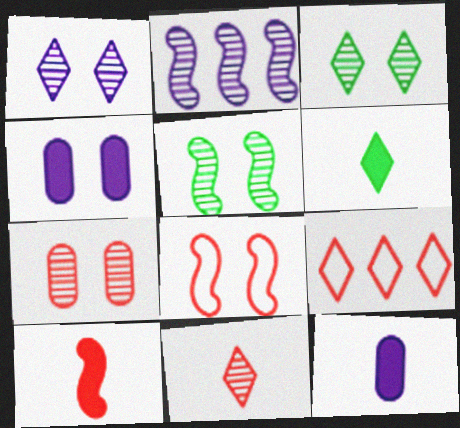[[1, 5, 7], 
[1, 6, 9], 
[3, 4, 8], 
[5, 9, 12], 
[6, 10, 12], 
[7, 9, 10]]